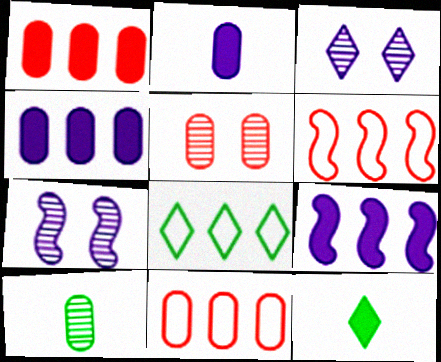[[7, 11, 12]]